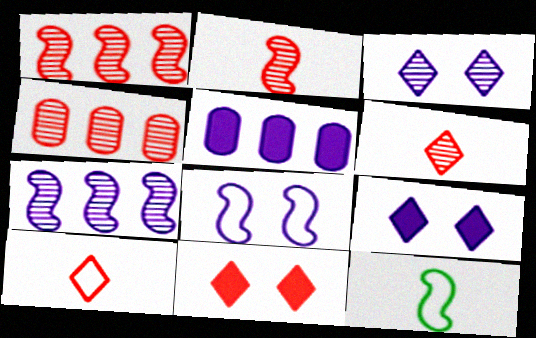[[4, 9, 12]]